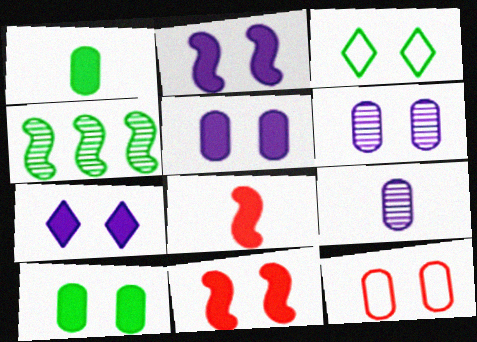[[1, 3, 4], 
[2, 5, 7], 
[3, 6, 11], 
[6, 10, 12], 
[7, 10, 11]]